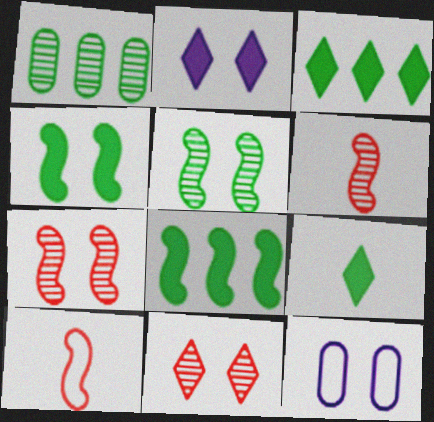[[1, 2, 10], 
[3, 6, 12], 
[4, 11, 12]]